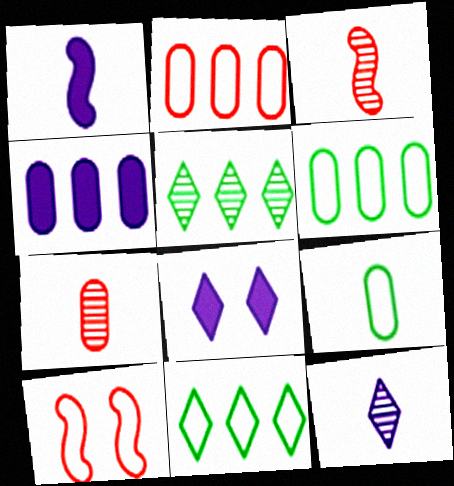[[1, 4, 8], 
[3, 6, 8]]